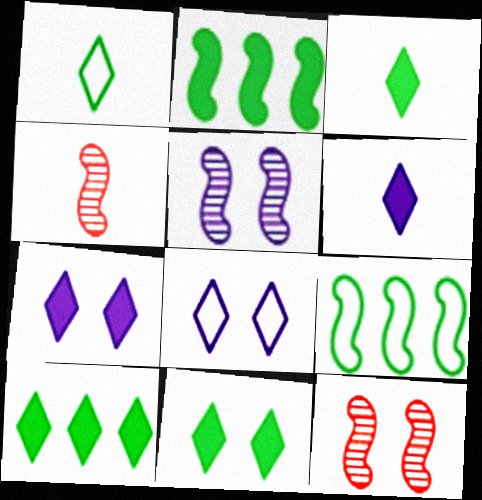[[3, 10, 11]]